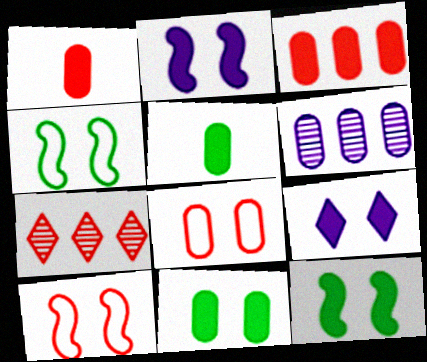[[1, 7, 10], 
[5, 6, 8]]